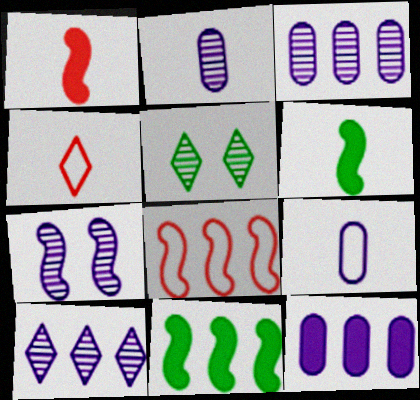[[2, 4, 6], 
[2, 7, 10], 
[6, 7, 8]]